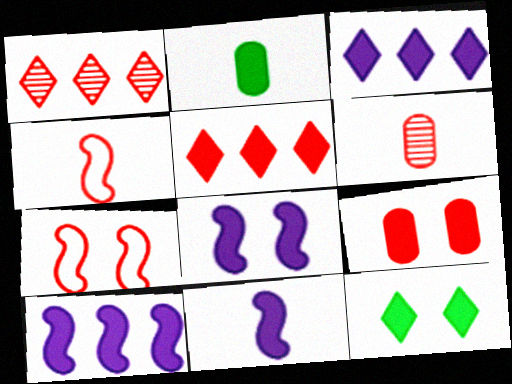[[1, 4, 9], 
[2, 5, 8], 
[5, 6, 7], 
[8, 9, 12], 
[8, 10, 11]]